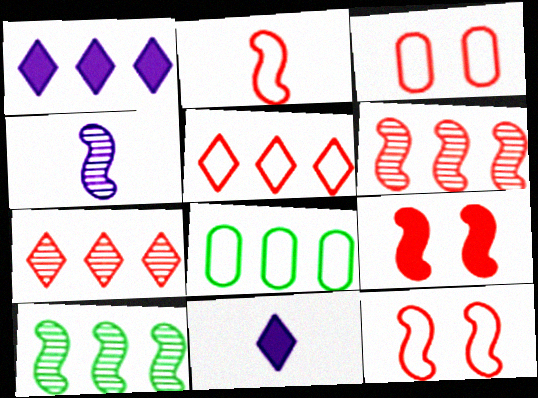[[1, 6, 8], 
[2, 3, 5], 
[2, 6, 9], 
[3, 10, 11]]